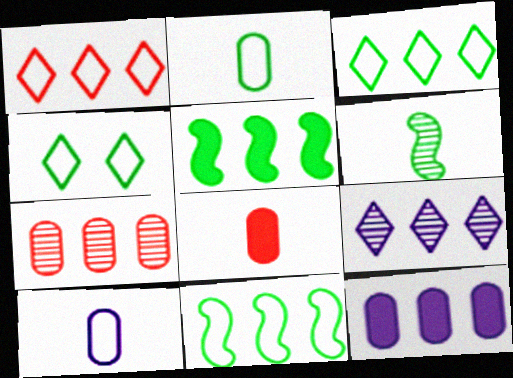[[2, 4, 11]]